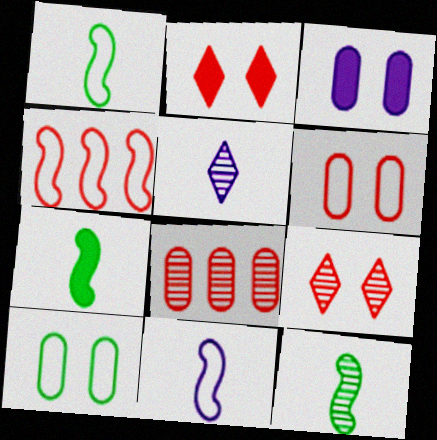[[1, 7, 12]]